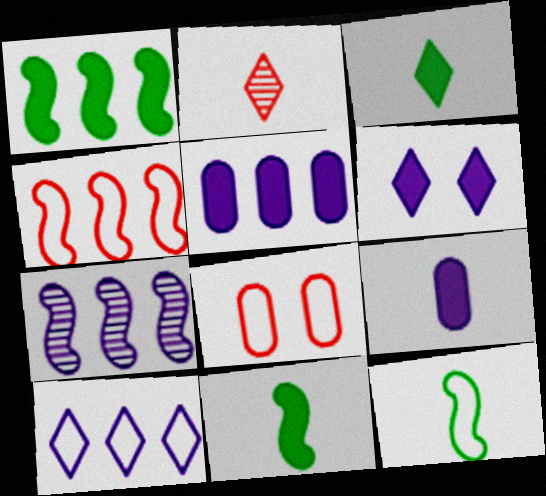[[1, 4, 7], 
[2, 9, 12], 
[3, 7, 8], 
[5, 7, 10], 
[8, 10, 12]]